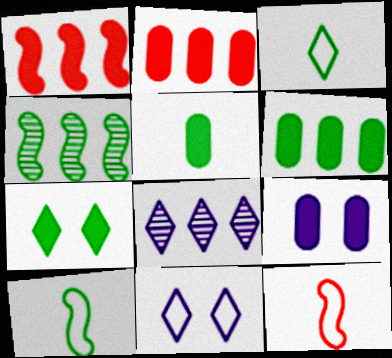[[2, 5, 9]]